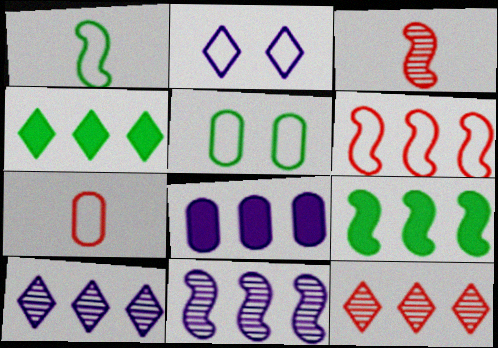[[6, 9, 11]]